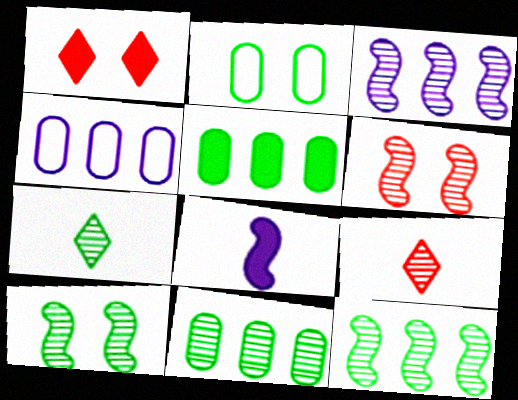[[1, 5, 8], 
[7, 10, 11]]